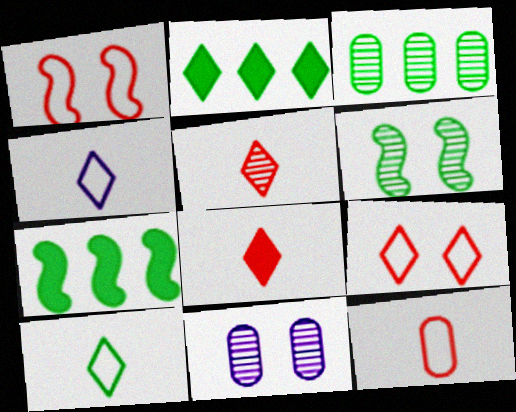[]